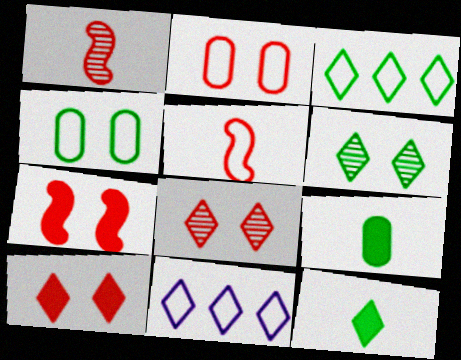[[2, 7, 8], 
[3, 6, 12], 
[4, 5, 11], 
[8, 11, 12]]